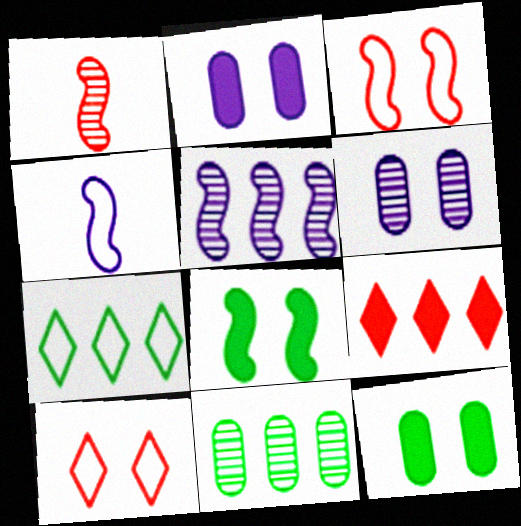[[1, 2, 7], 
[6, 8, 10]]